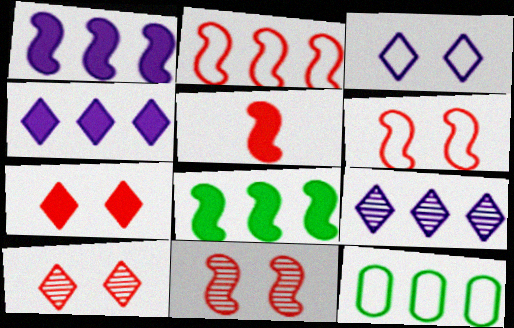[[2, 5, 11]]